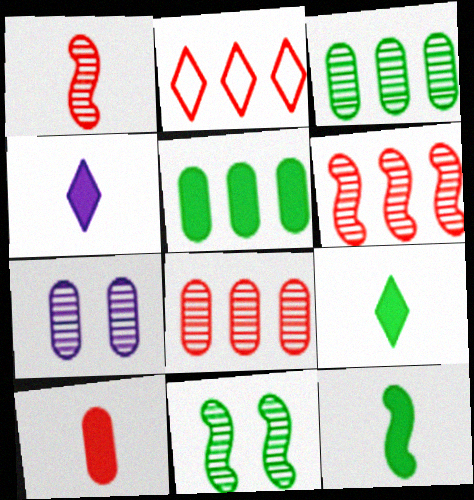[[2, 7, 12], 
[4, 10, 12]]